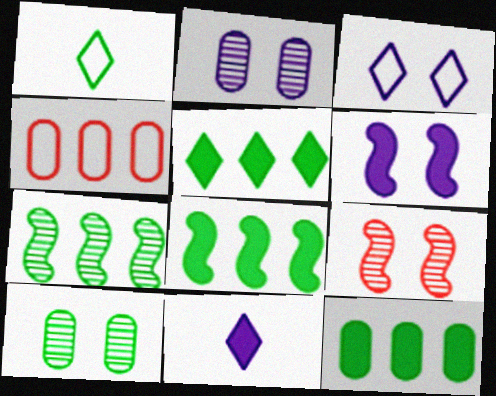[[1, 8, 10], 
[2, 3, 6], 
[5, 8, 12]]